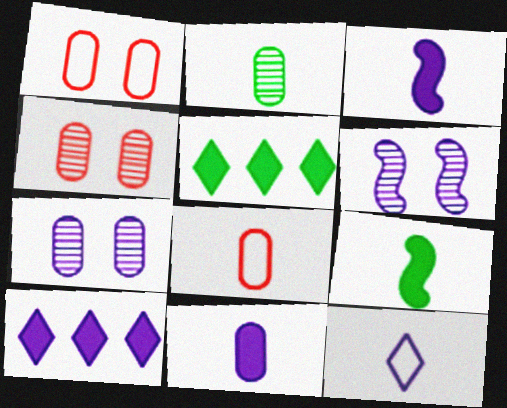[[2, 8, 11], 
[5, 6, 8]]